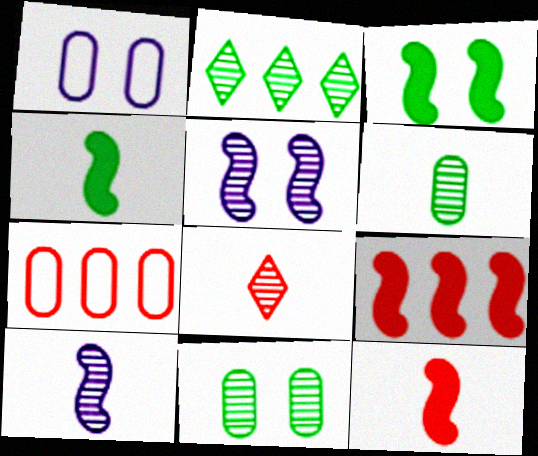[[1, 2, 12], 
[6, 8, 10]]